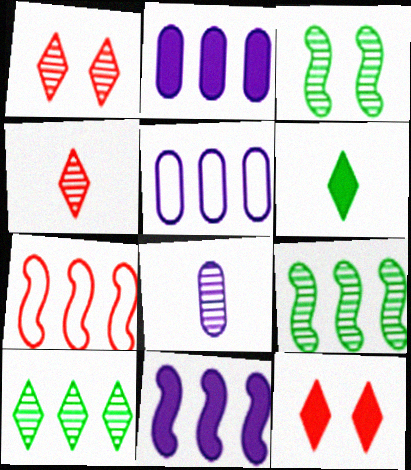[[1, 8, 9], 
[2, 7, 10], 
[7, 9, 11]]